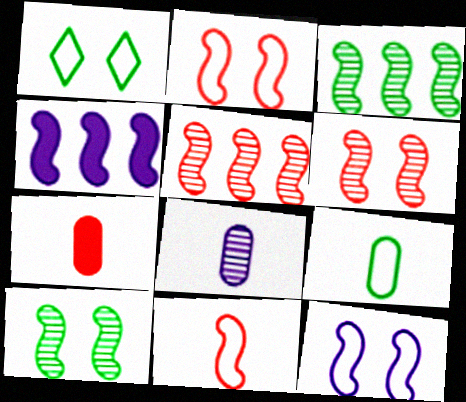[[4, 10, 11], 
[7, 8, 9]]